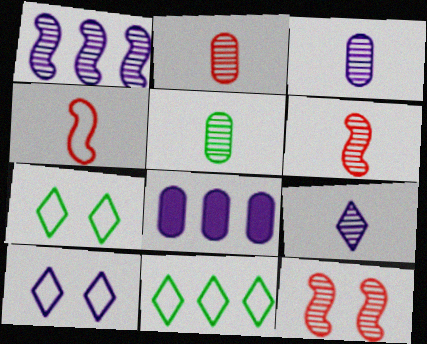[[2, 3, 5], 
[5, 6, 9], 
[6, 7, 8]]